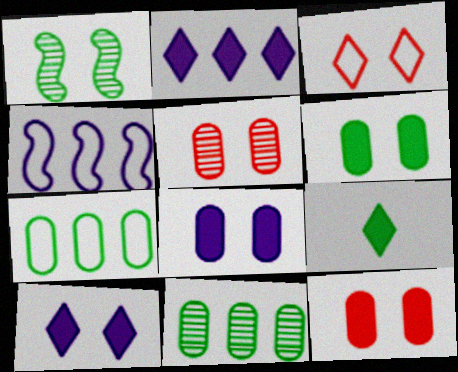[[1, 3, 8], 
[1, 7, 9], 
[4, 5, 9], 
[6, 8, 12]]